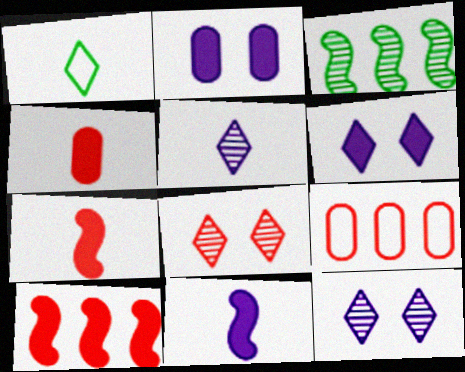[[7, 8, 9]]